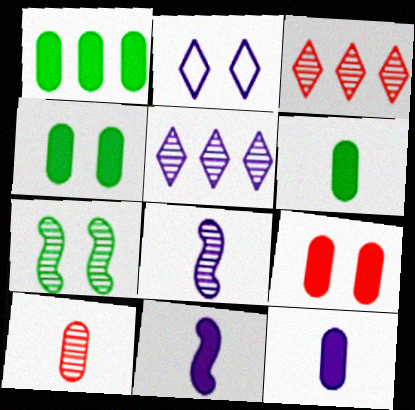[[1, 4, 6], 
[1, 9, 12], 
[2, 7, 9], 
[5, 7, 10]]